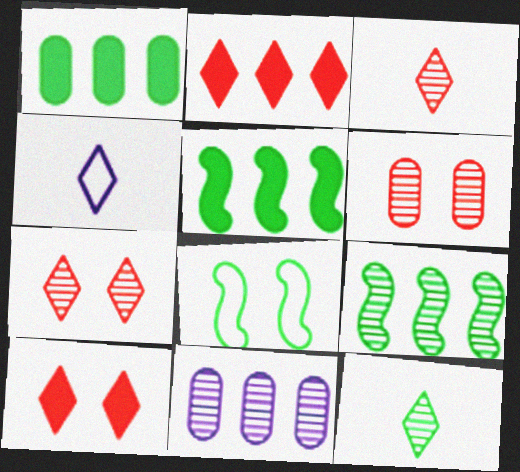[[1, 8, 12], 
[4, 5, 6]]